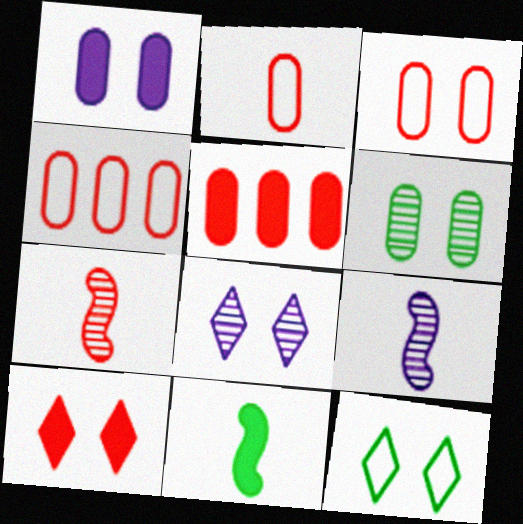[[1, 3, 6], 
[2, 3, 4], 
[4, 7, 10], 
[4, 8, 11], 
[5, 9, 12], 
[8, 10, 12]]